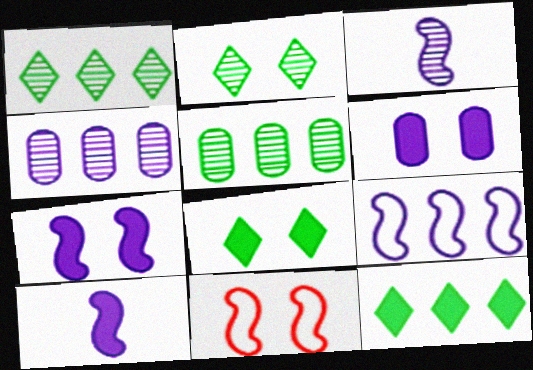[[2, 6, 11], 
[3, 7, 9]]